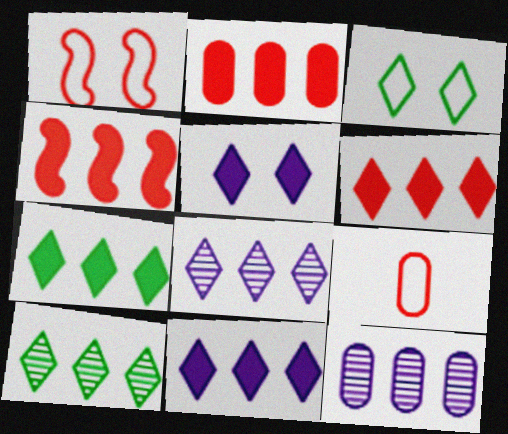[[2, 4, 6], 
[6, 7, 11]]